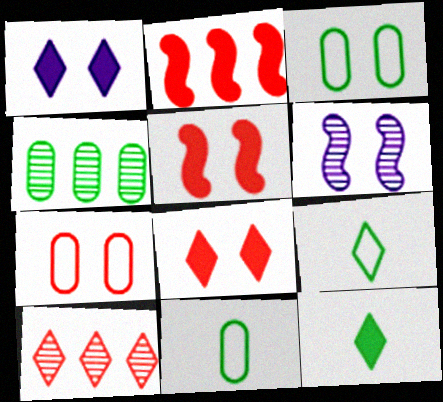[[1, 9, 10], 
[3, 6, 8]]